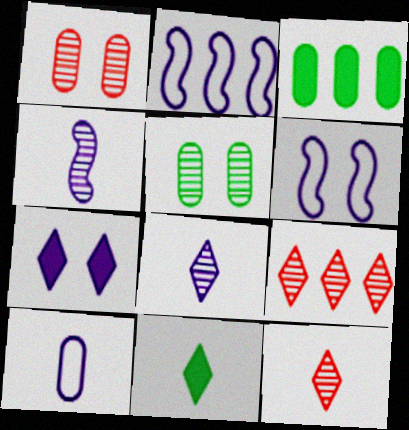[[1, 2, 11], 
[1, 3, 10], 
[2, 3, 9], 
[3, 6, 12], 
[4, 5, 9]]